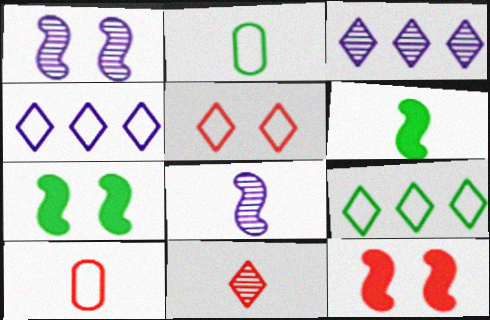[[2, 3, 12], 
[3, 7, 10]]